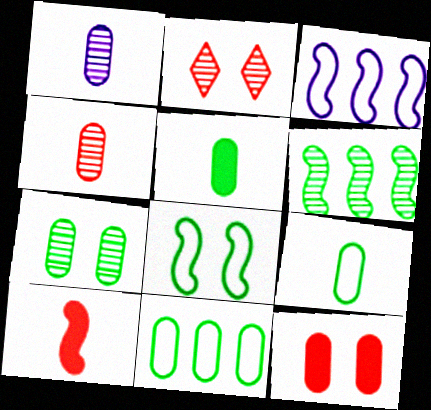[[1, 2, 6], 
[1, 11, 12], 
[2, 3, 5], 
[5, 7, 11]]